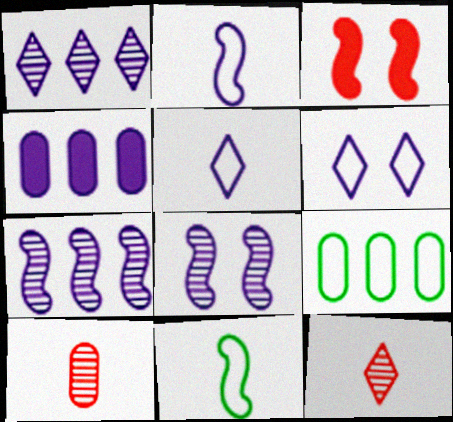[[3, 7, 11], 
[4, 5, 8]]